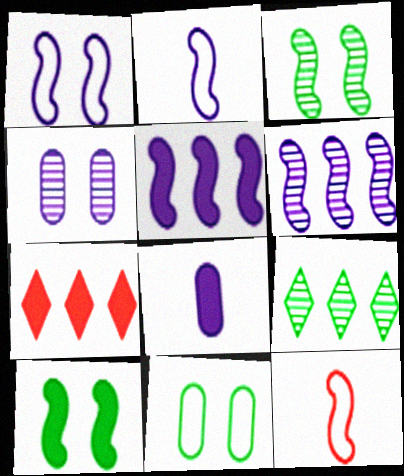[[3, 5, 12], 
[6, 10, 12], 
[7, 8, 10]]